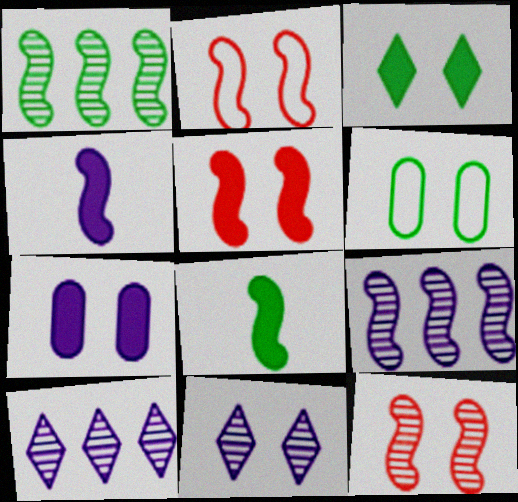[[1, 2, 4], 
[2, 5, 12], 
[2, 8, 9], 
[3, 5, 7], 
[5, 6, 11]]